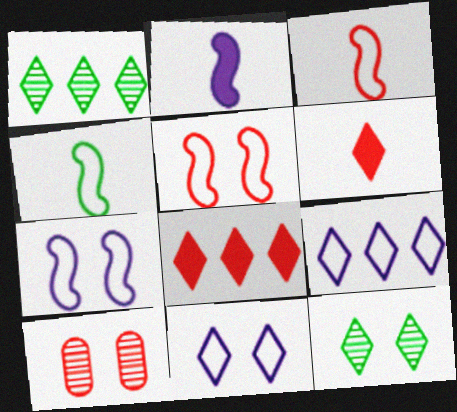[[1, 6, 11], 
[1, 8, 9], 
[3, 8, 10], 
[6, 9, 12]]